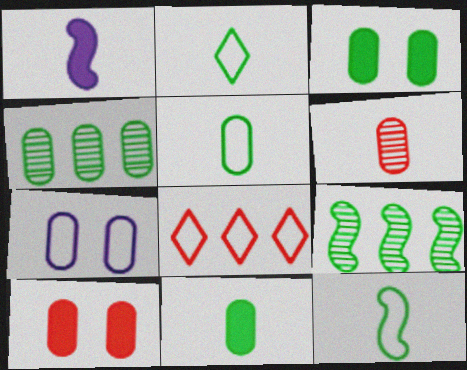[[1, 2, 6], 
[2, 3, 9], 
[2, 5, 12], 
[3, 4, 5], 
[7, 8, 12]]